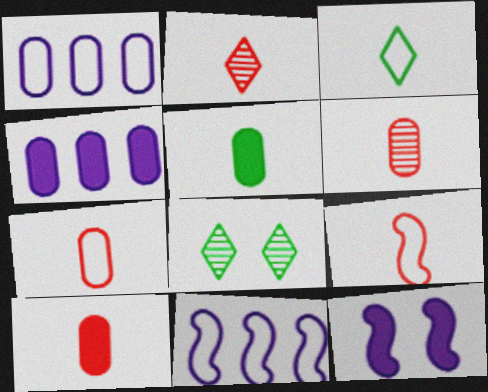[[2, 9, 10], 
[4, 8, 9], 
[6, 7, 10], 
[8, 10, 11]]